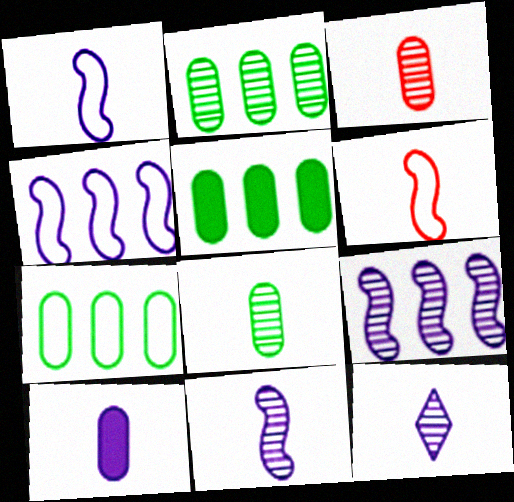[[1, 10, 12], 
[2, 5, 7]]